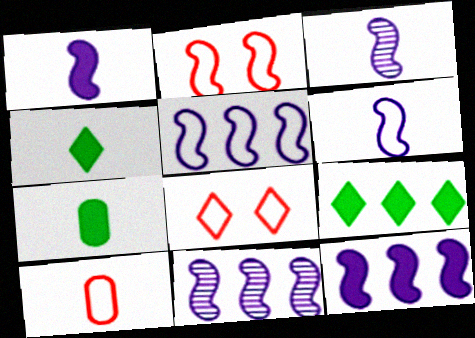[[1, 3, 6], 
[3, 4, 10], 
[5, 11, 12], 
[7, 8, 11]]